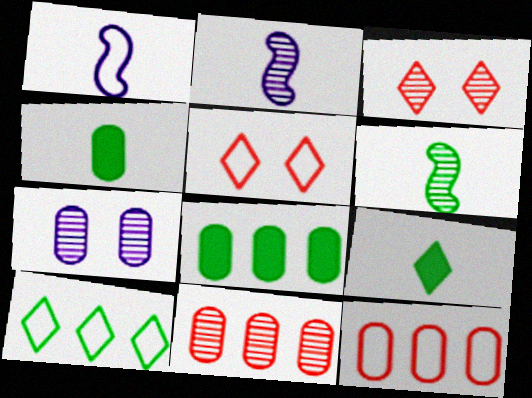[[1, 3, 8], 
[2, 5, 8], 
[4, 7, 12]]